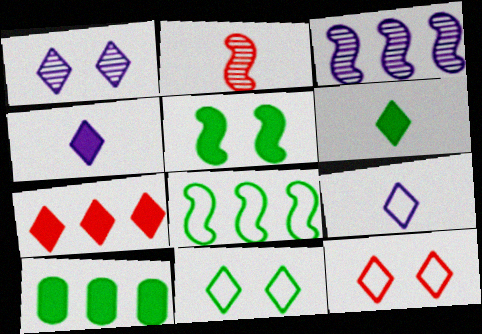[[5, 6, 10]]